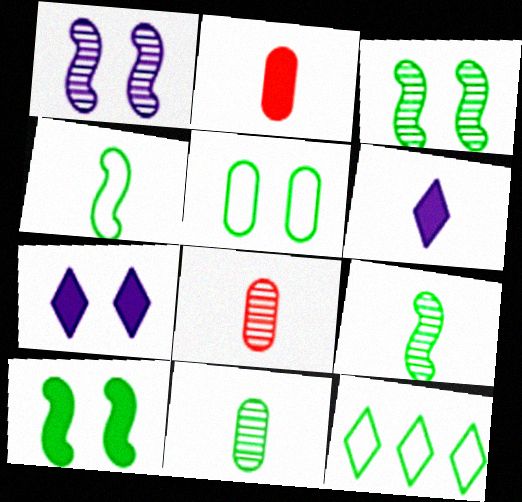[[1, 2, 12], 
[4, 5, 12], 
[4, 6, 8], 
[10, 11, 12]]